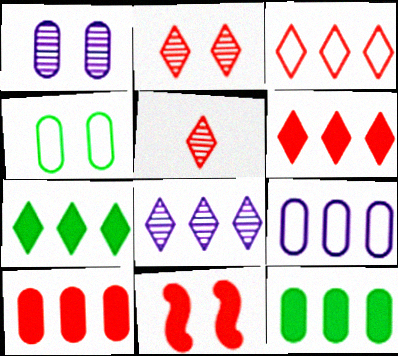[[3, 7, 8]]